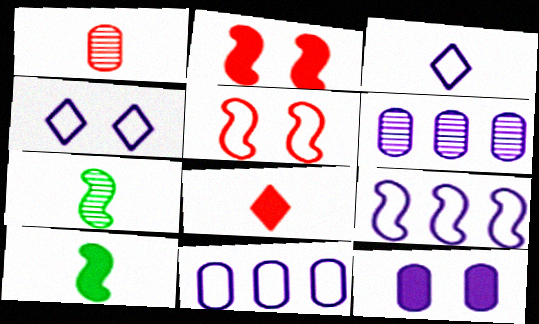[[1, 3, 10], 
[2, 7, 9]]